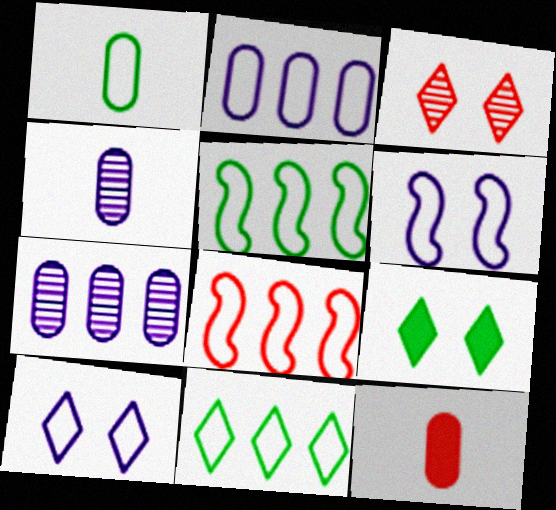[[1, 4, 12], 
[1, 8, 10], 
[2, 8, 11], 
[3, 8, 12], 
[3, 9, 10], 
[4, 8, 9]]